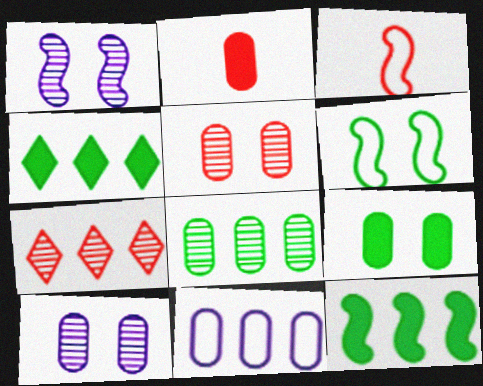[[1, 3, 12], 
[3, 4, 10], 
[7, 11, 12]]